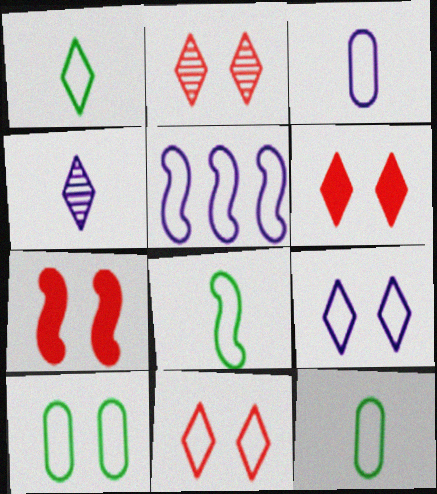[[1, 8, 12], 
[2, 6, 11], 
[3, 5, 9], 
[5, 11, 12]]